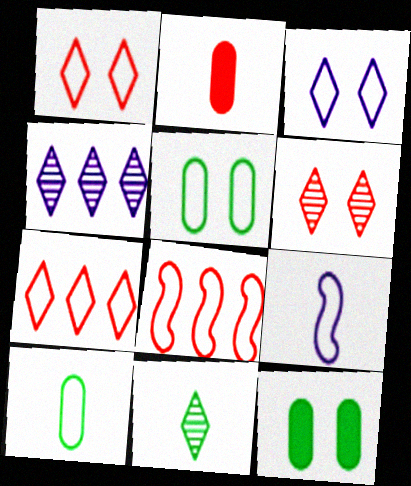[[2, 6, 8], 
[2, 9, 11], 
[3, 8, 10], 
[4, 6, 11], 
[5, 7, 9]]